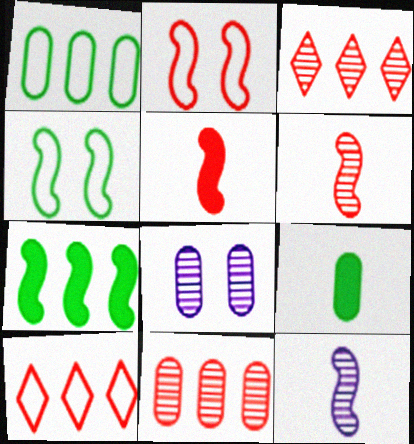[[2, 7, 12]]